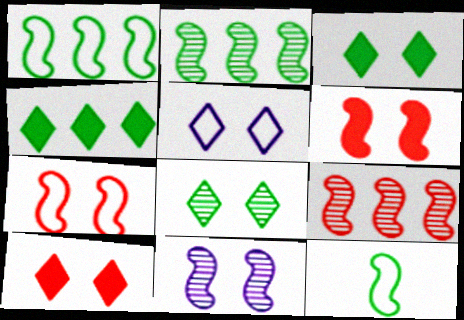[[5, 8, 10]]